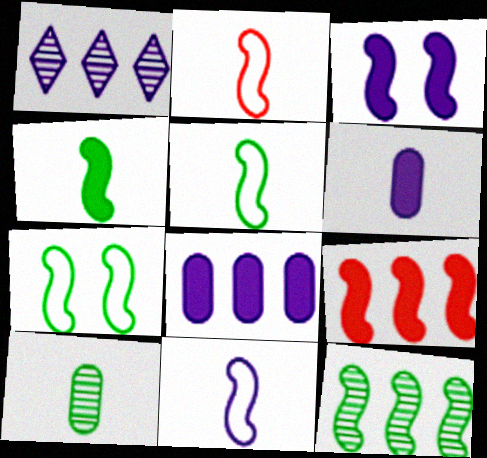[[2, 3, 12], 
[2, 5, 11], 
[3, 4, 9], 
[4, 7, 12]]